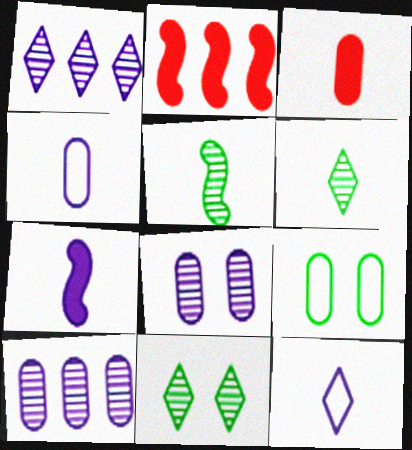[[2, 4, 11], 
[3, 5, 12], 
[3, 9, 10]]